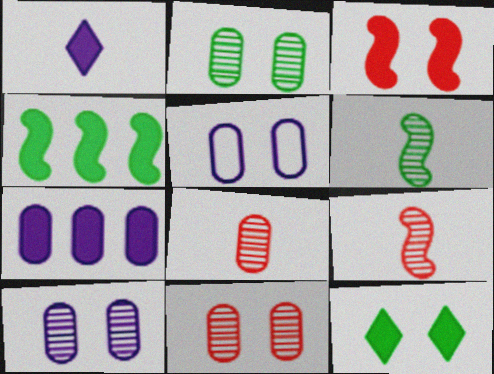[[2, 10, 11]]